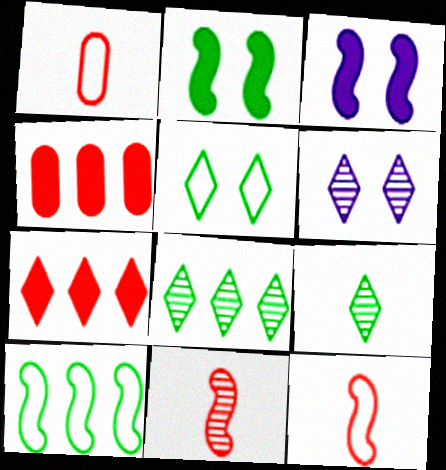[[1, 3, 8], 
[3, 10, 11]]